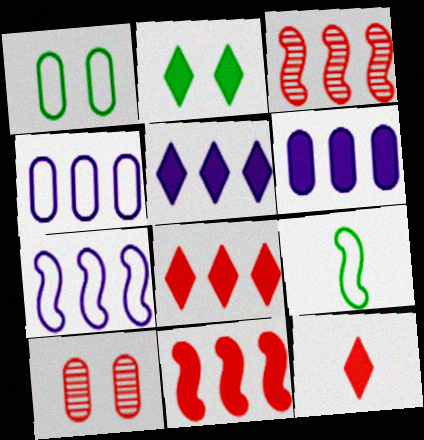[[2, 5, 12], 
[5, 9, 10]]